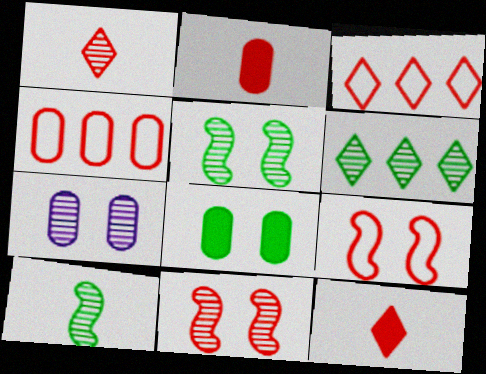[[2, 3, 11], 
[4, 11, 12]]